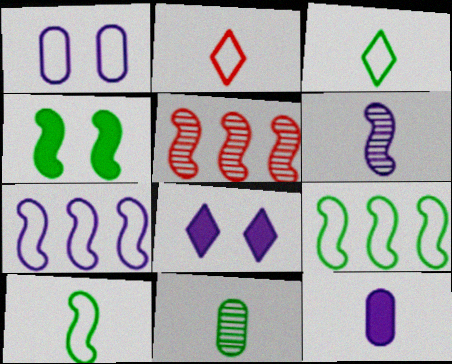[[1, 2, 9]]